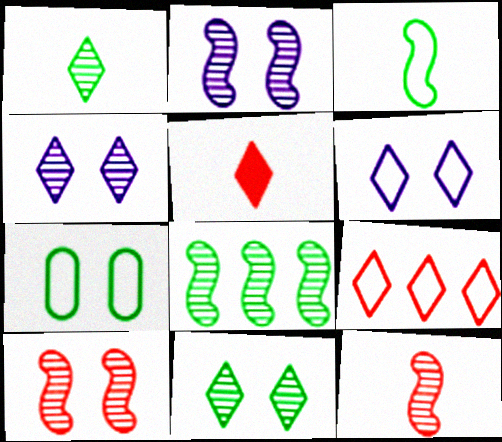[[2, 8, 12]]